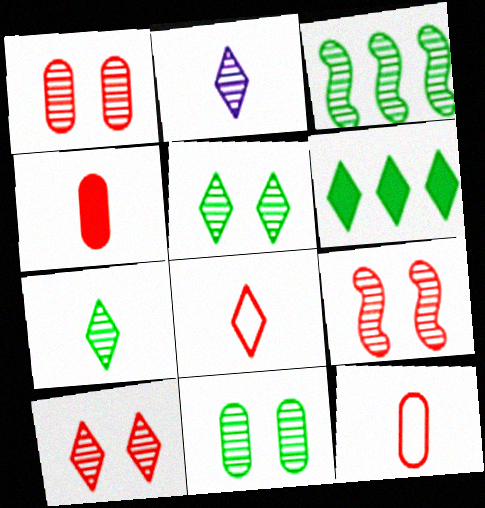[[1, 2, 3], 
[1, 9, 10], 
[3, 7, 11]]